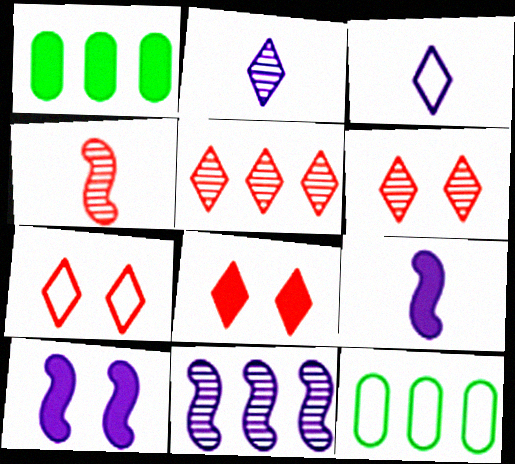[[1, 8, 9], 
[6, 7, 8], 
[6, 9, 12]]